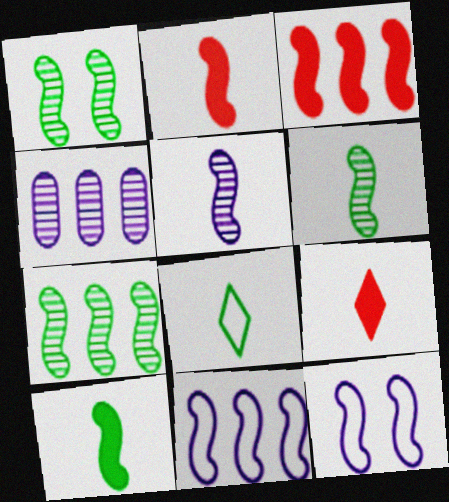[[1, 2, 11], 
[1, 6, 7], 
[2, 7, 12], 
[3, 6, 12], 
[3, 7, 11]]